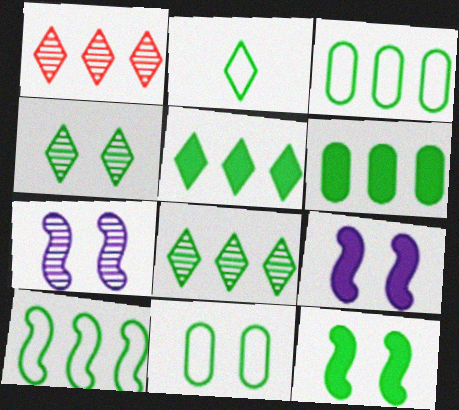[[2, 4, 5], 
[2, 10, 11], 
[4, 11, 12], 
[6, 8, 10]]